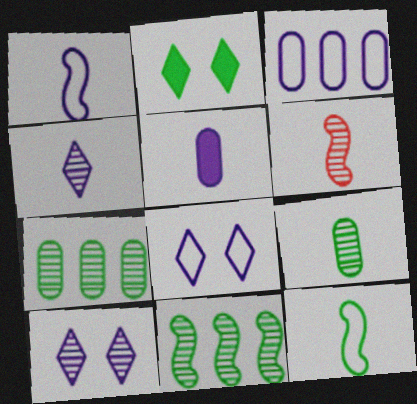[[1, 3, 8], 
[1, 4, 5], 
[2, 3, 6], 
[2, 7, 12], 
[4, 6, 9], 
[6, 7, 10]]